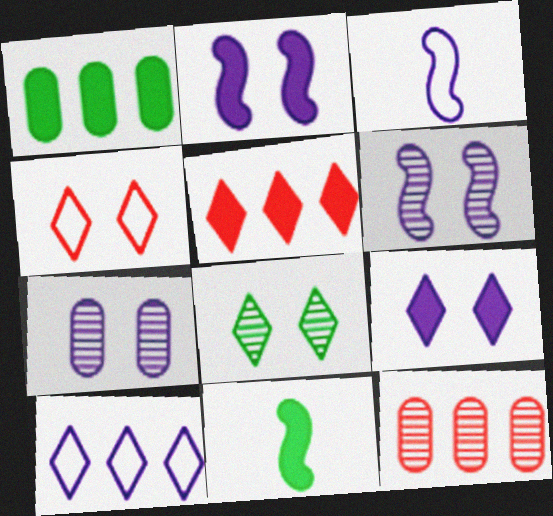[[4, 8, 9]]